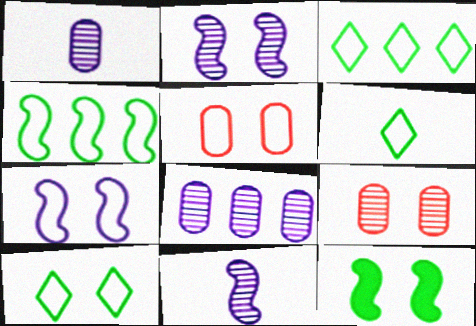[[3, 6, 10], 
[5, 7, 10]]